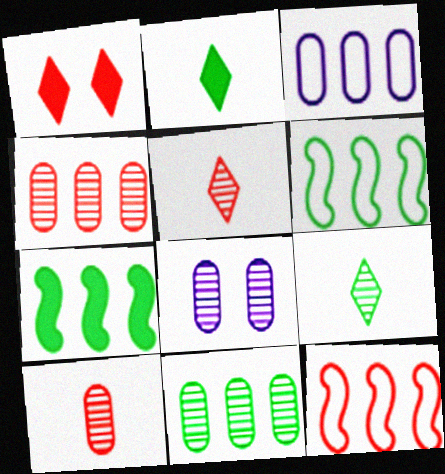[[1, 10, 12], 
[2, 8, 12], 
[8, 10, 11]]